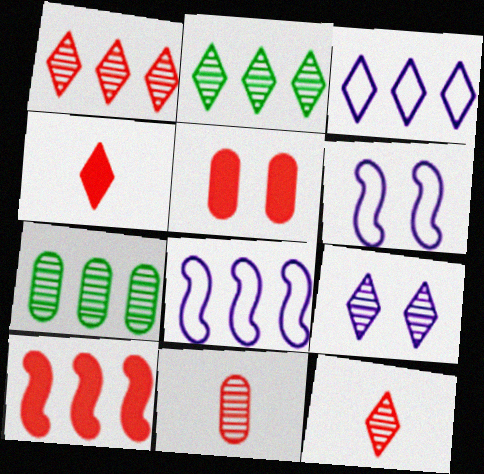[[2, 9, 12], 
[3, 7, 10], 
[4, 5, 10], 
[4, 6, 7]]